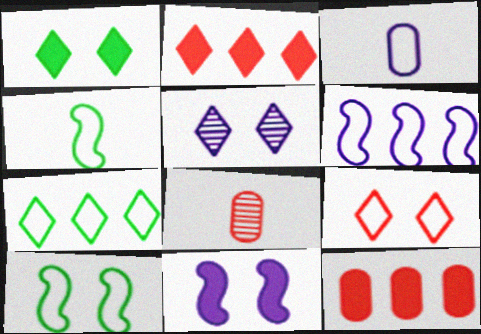[[1, 5, 9], 
[1, 6, 8], 
[4, 5, 12], 
[7, 8, 11]]